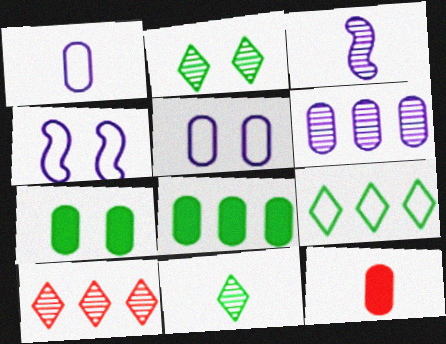[]